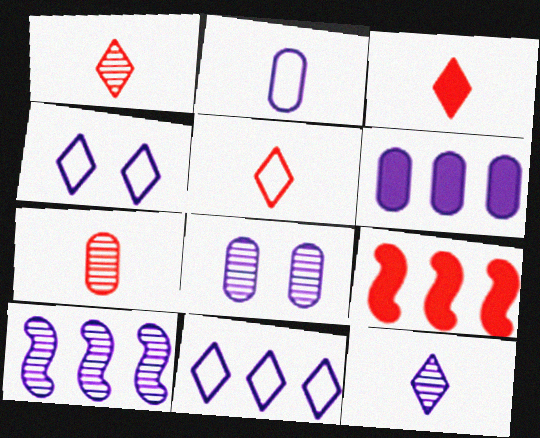[[1, 3, 5], 
[2, 6, 8], 
[6, 10, 11], 
[8, 10, 12]]